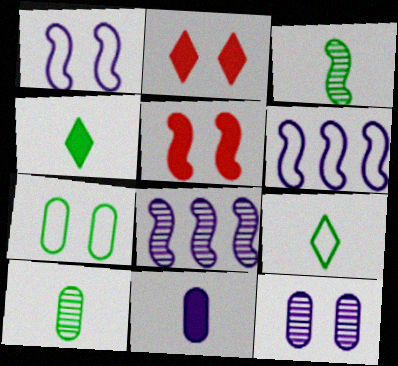[[2, 6, 10], 
[3, 5, 6]]